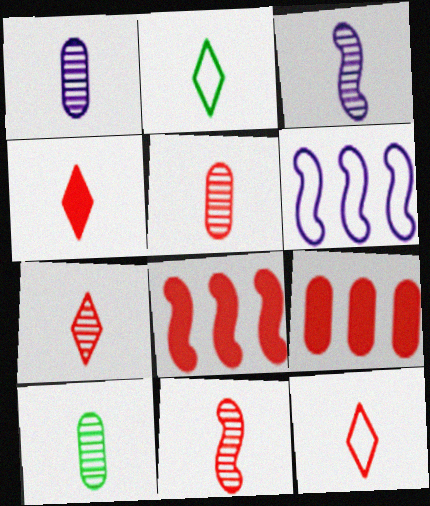[[1, 5, 10], 
[3, 7, 10], 
[4, 7, 12], 
[5, 7, 11]]